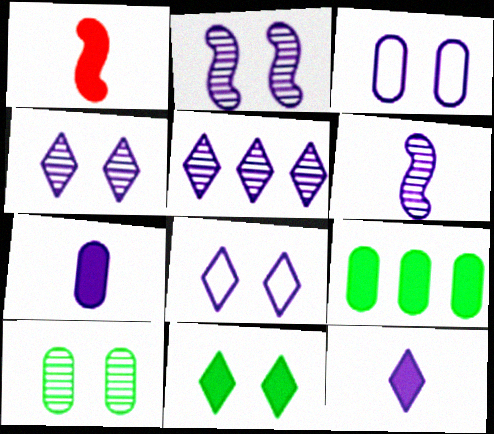[[5, 8, 12]]